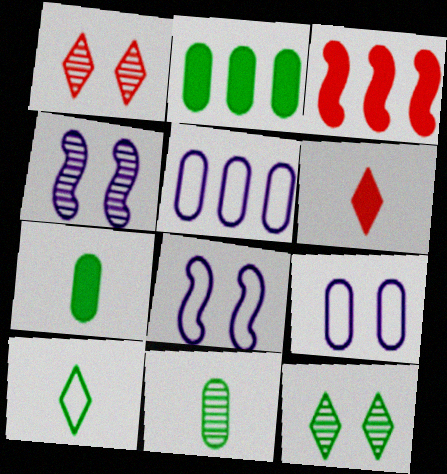[]